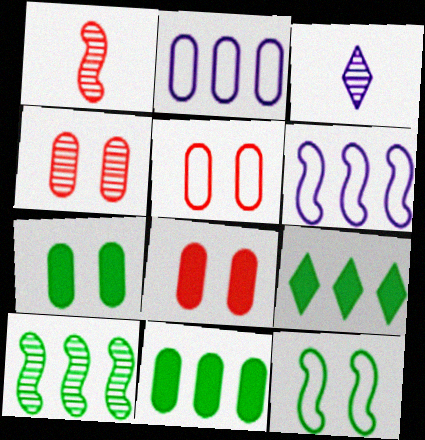[[3, 4, 10], 
[4, 5, 8]]